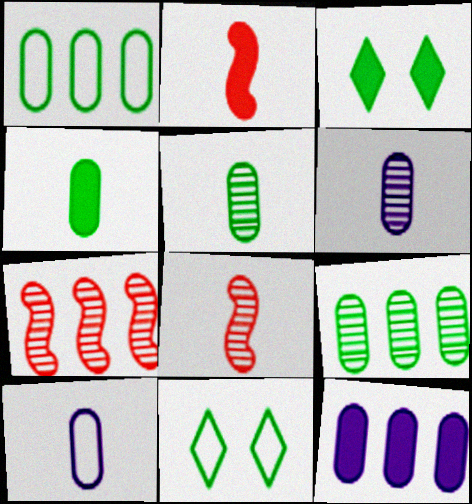[[2, 3, 12], 
[3, 7, 10], 
[8, 11, 12]]